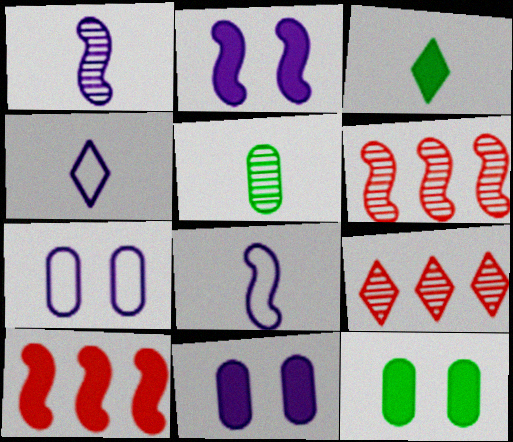[[3, 6, 7], 
[3, 10, 11], 
[4, 6, 12], 
[8, 9, 12]]